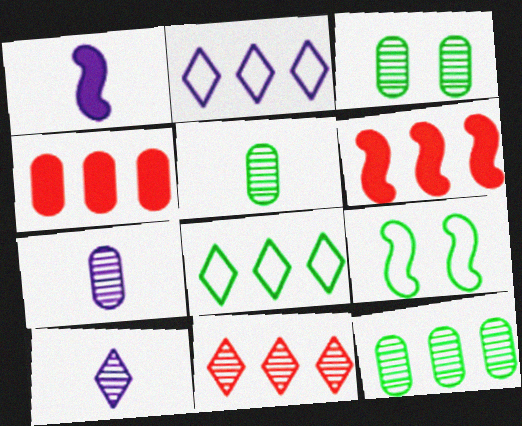[[2, 6, 12], 
[3, 5, 12], 
[4, 9, 10]]